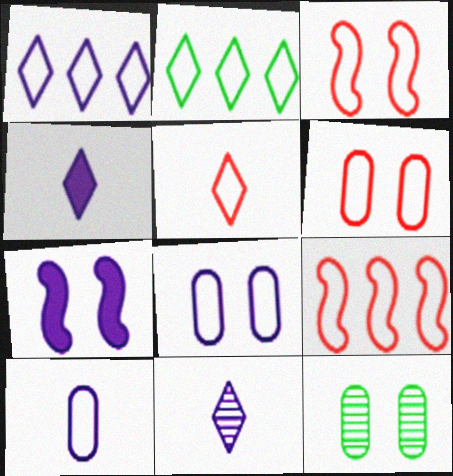[[2, 3, 10], 
[4, 9, 12], 
[5, 6, 9]]